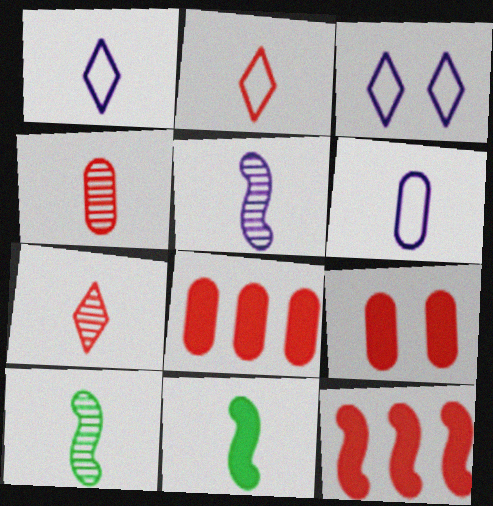[[1, 4, 11], 
[3, 8, 10], 
[6, 7, 11]]